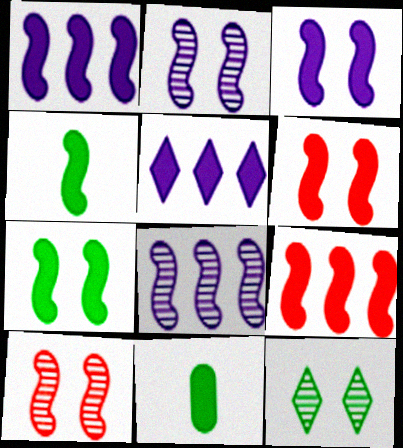[[1, 4, 6], 
[3, 4, 9], 
[3, 6, 7], 
[5, 6, 11]]